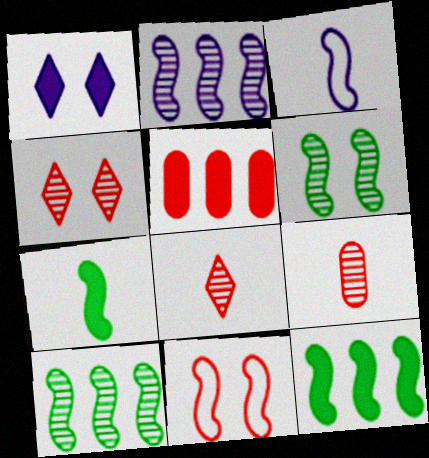[[1, 5, 7], 
[2, 7, 11], 
[5, 8, 11]]